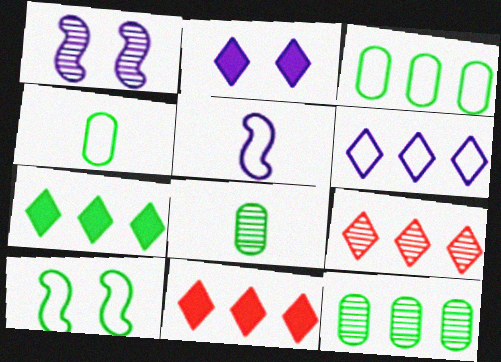[[1, 4, 11], 
[1, 8, 9], 
[6, 7, 9], 
[7, 8, 10]]